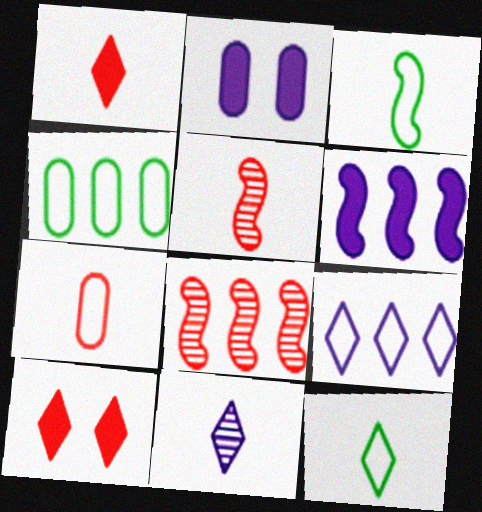[[1, 5, 7], 
[1, 11, 12], 
[2, 8, 12], 
[7, 8, 10]]